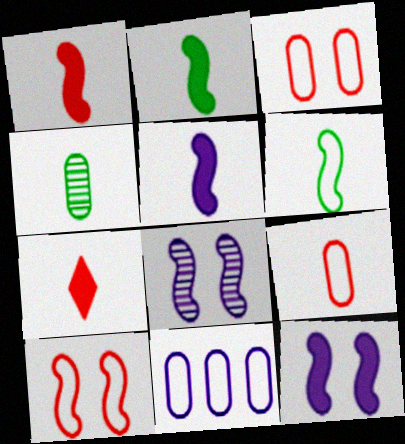[[1, 2, 5]]